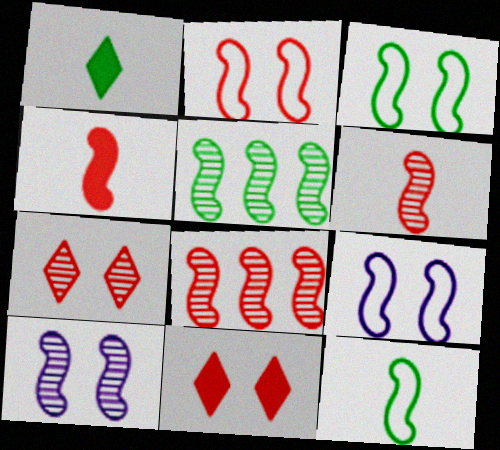[[2, 3, 9], 
[2, 4, 8], 
[4, 5, 9], 
[5, 6, 10]]